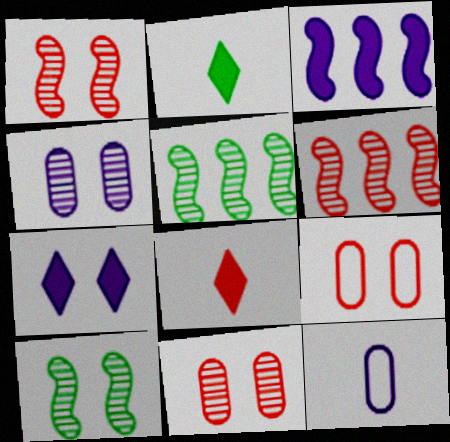[[6, 8, 9], 
[7, 9, 10]]